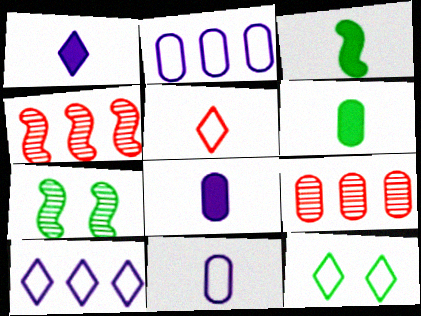[[4, 8, 12], 
[5, 10, 12]]